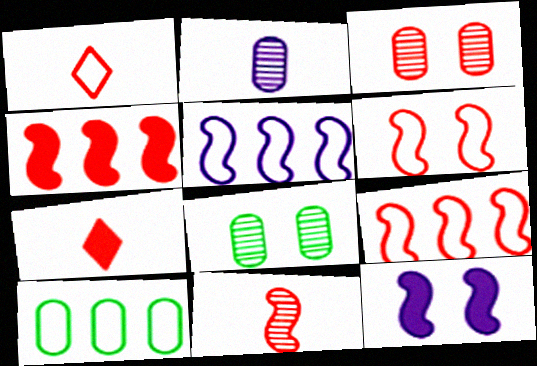[[1, 3, 4], 
[3, 7, 9], 
[4, 6, 11], 
[5, 7, 8]]